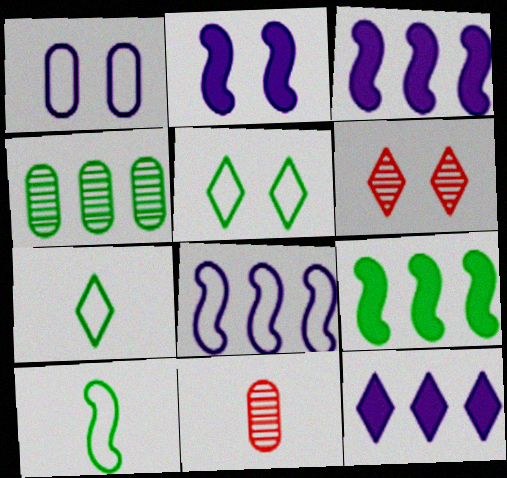[[3, 5, 11], 
[6, 7, 12]]